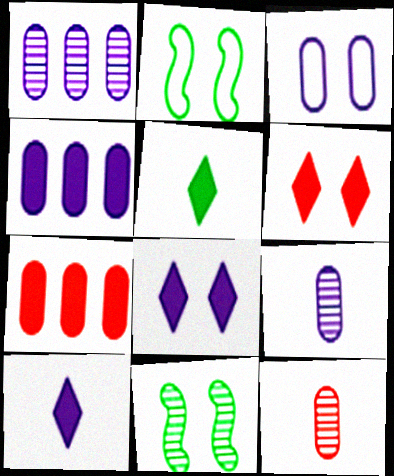[[3, 4, 9], 
[3, 6, 11]]